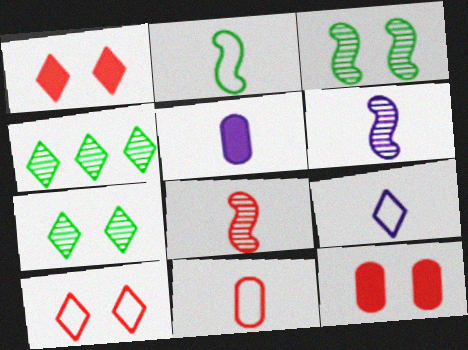[[1, 4, 9], 
[2, 9, 11], 
[5, 6, 9]]